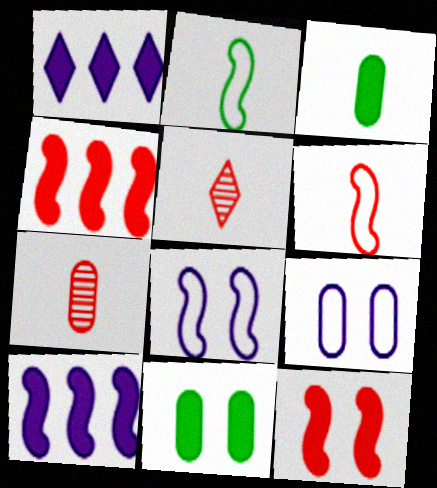[[1, 3, 12]]